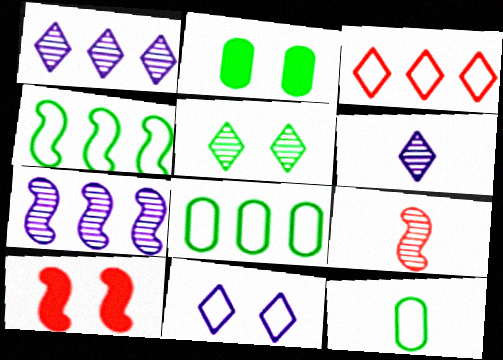[[1, 10, 12], 
[6, 8, 10]]